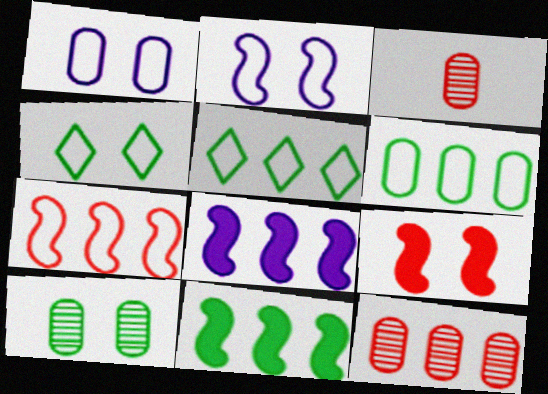[[3, 4, 8], 
[5, 8, 12]]